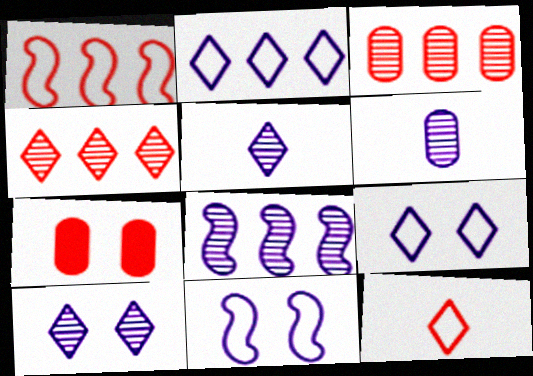[[6, 8, 10]]